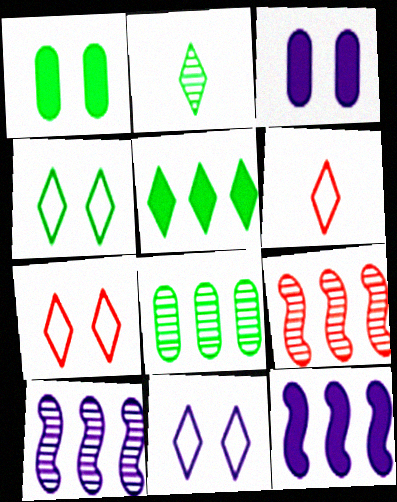[[1, 6, 10], 
[2, 4, 5], 
[4, 7, 11]]